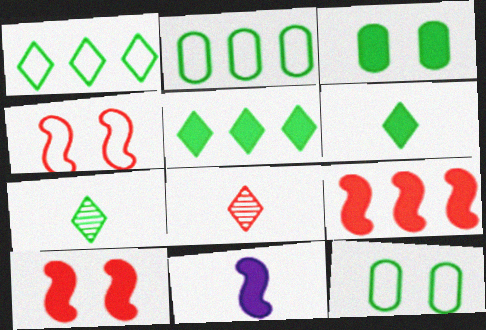[]